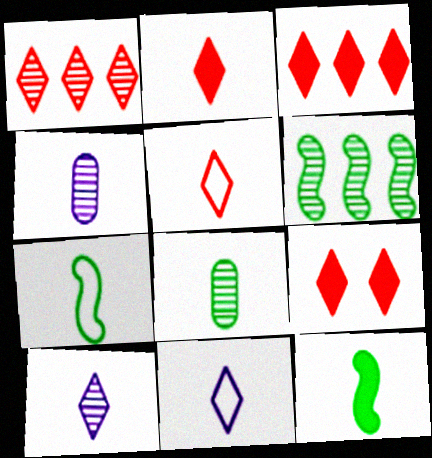[[1, 5, 9], 
[2, 3, 9], 
[2, 4, 7], 
[4, 5, 12]]